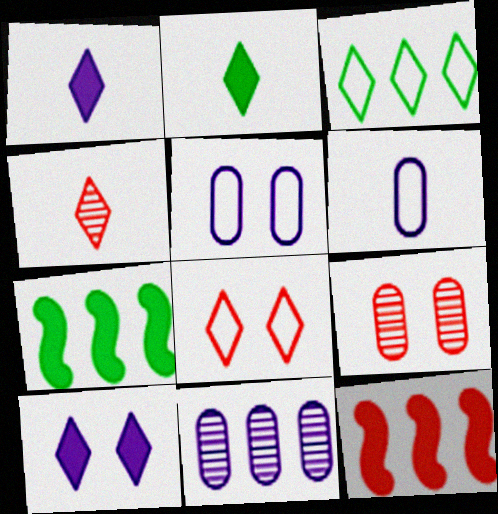[[3, 4, 10], 
[3, 11, 12], 
[4, 5, 7]]